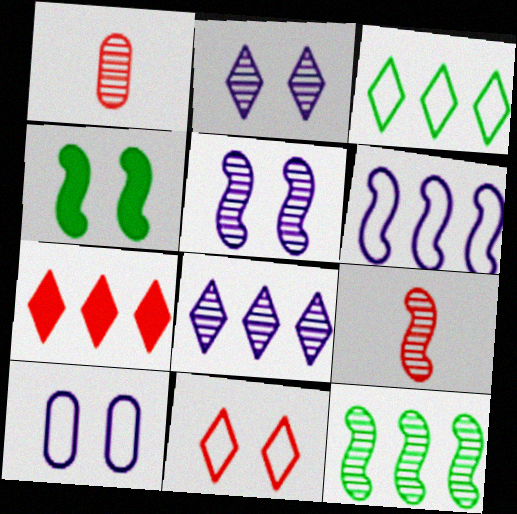[[1, 2, 12], 
[3, 7, 8], 
[4, 6, 9], 
[5, 9, 12]]